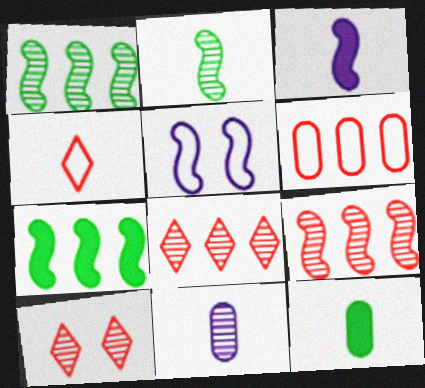[[1, 10, 11], 
[5, 8, 12]]